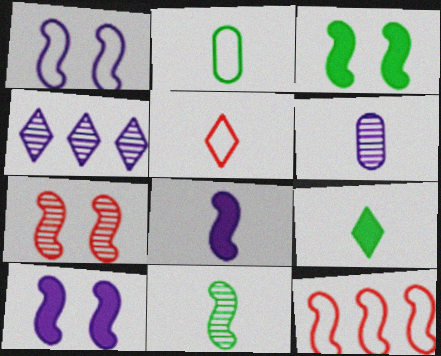[[1, 3, 7], 
[2, 9, 11], 
[10, 11, 12]]